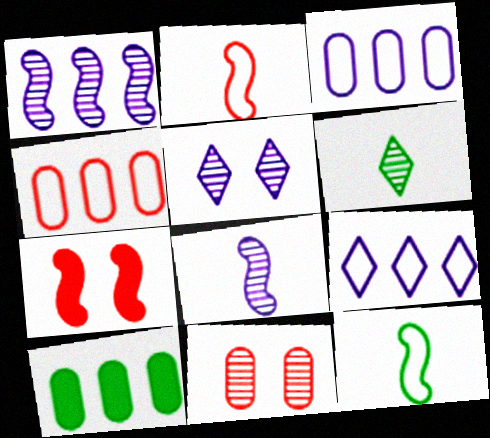[[1, 6, 11], 
[1, 7, 12], 
[2, 5, 10], 
[3, 6, 7]]